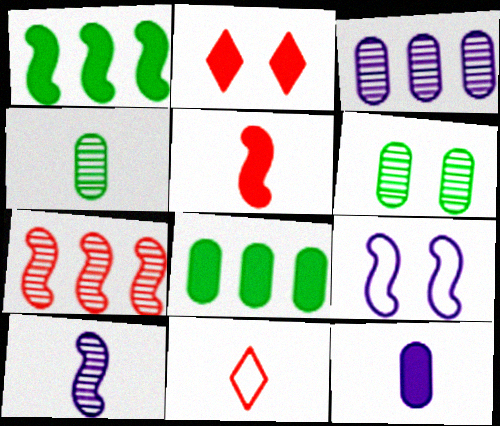[[1, 2, 12], 
[2, 6, 9]]